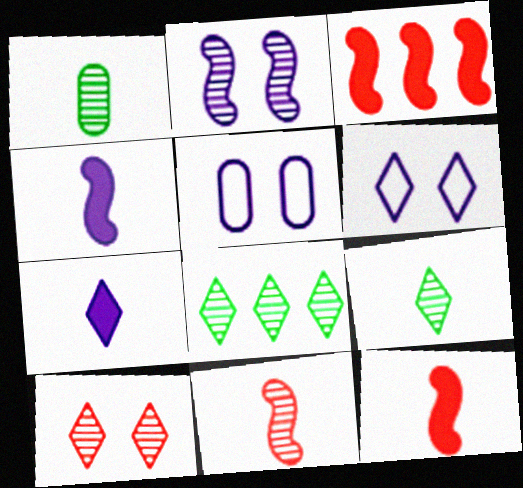[[1, 3, 6], 
[3, 5, 9], 
[5, 8, 12]]